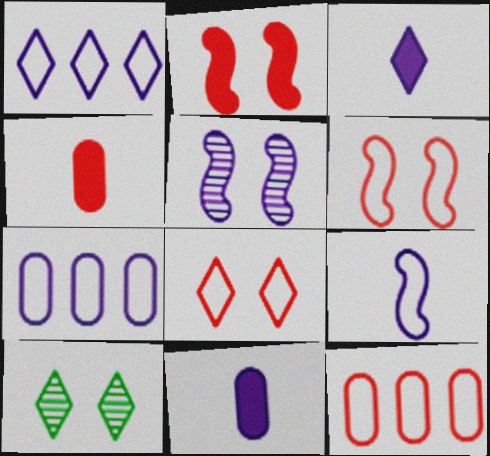[[1, 5, 11], 
[3, 5, 7]]